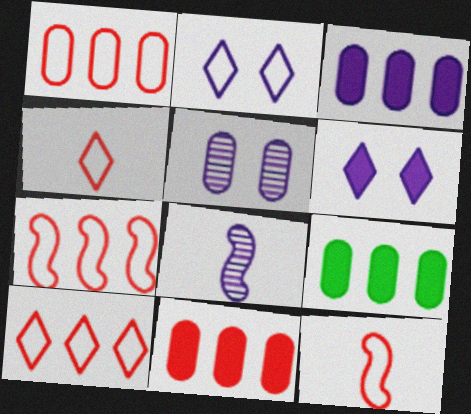[[1, 7, 10], 
[2, 3, 8], 
[3, 9, 11]]